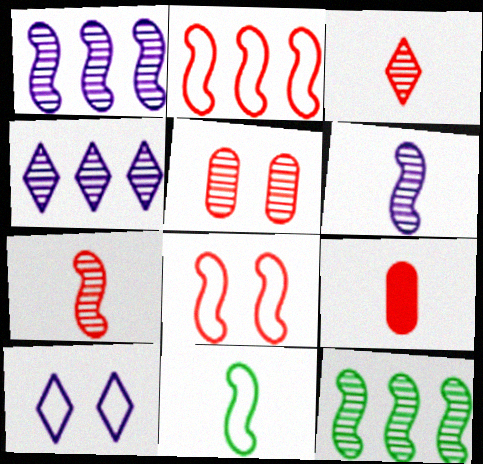[[9, 10, 12]]